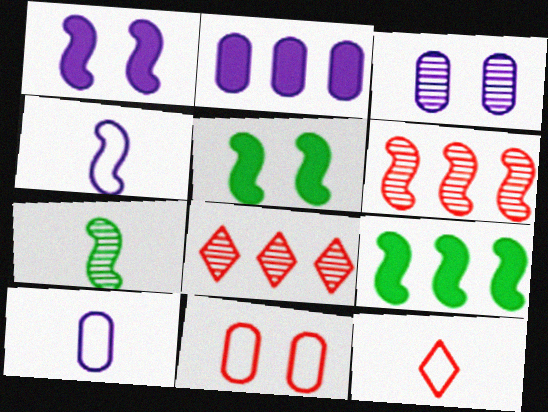[[2, 3, 10], 
[3, 7, 8], 
[3, 9, 12], 
[4, 5, 6], 
[5, 8, 10]]